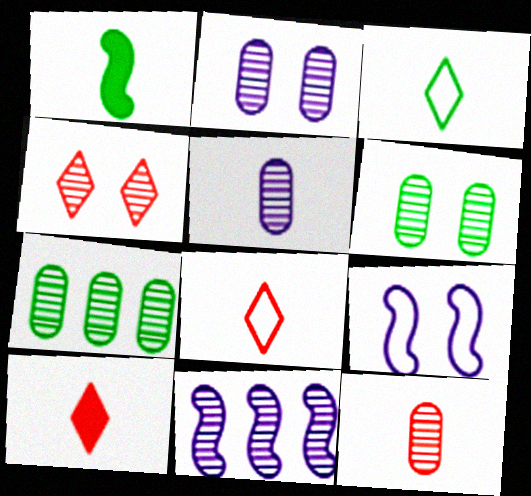[[1, 5, 8], 
[2, 7, 12], 
[7, 9, 10]]